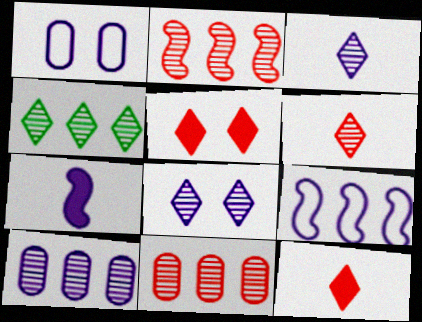[[2, 4, 10], 
[4, 6, 8]]